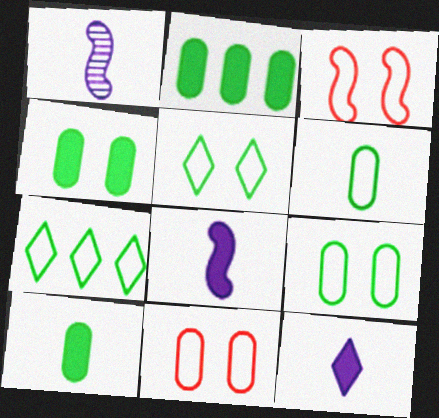[[2, 4, 10]]